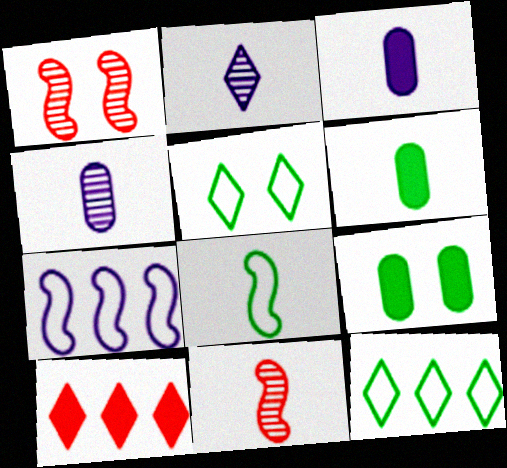[[1, 3, 12], 
[2, 5, 10]]